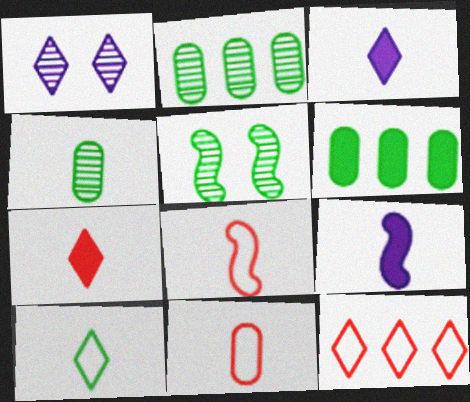[[1, 6, 8], 
[3, 4, 8], 
[5, 6, 10]]